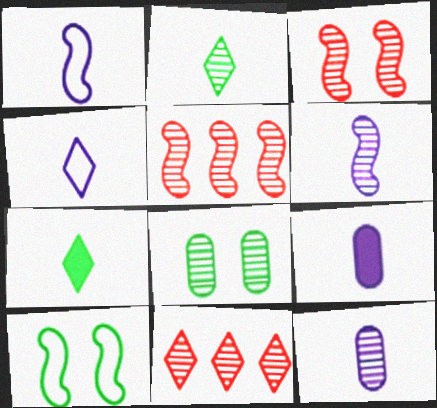[[4, 6, 9], 
[6, 8, 11], 
[9, 10, 11]]